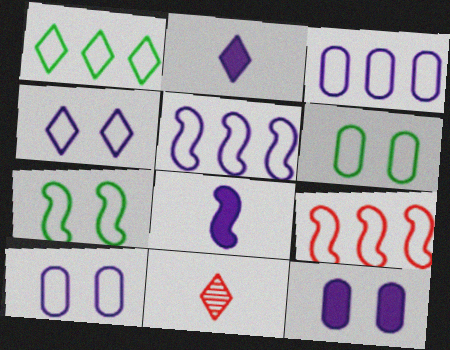[[1, 3, 9]]